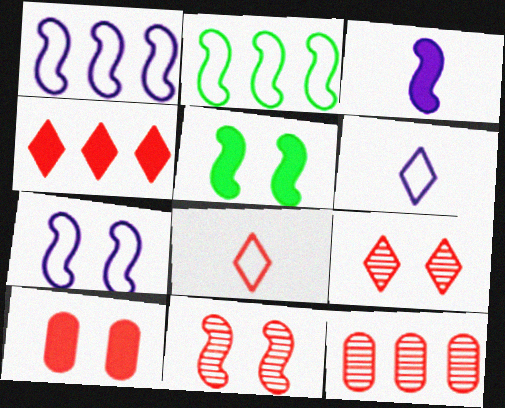[[2, 3, 11], 
[4, 8, 9], 
[5, 6, 12], 
[5, 7, 11]]